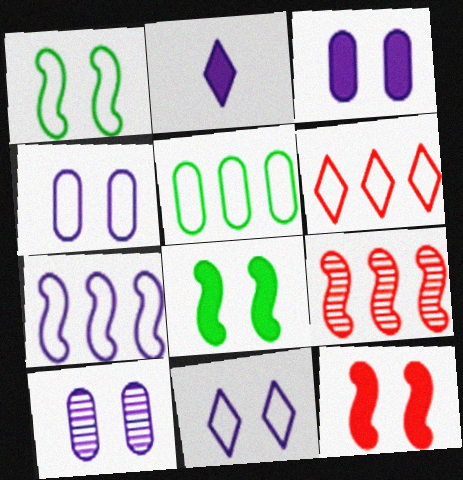[[2, 7, 10], 
[3, 4, 10], 
[5, 6, 7]]